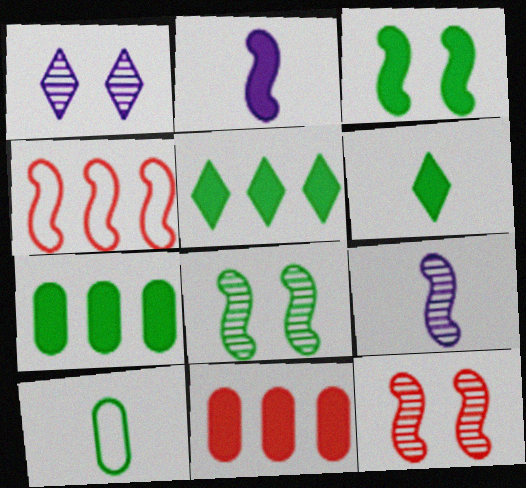[[2, 4, 8], 
[3, 4, 9], 
[3, 6, 7], 
[5, 8, 10]]